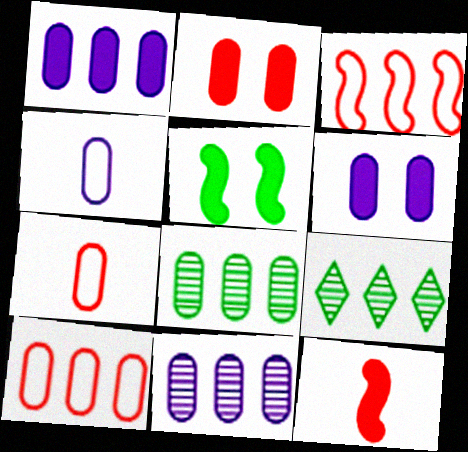[[1, 3, 9], 
[1, 8, 10], 
[2, 4, 8], 
[4, 6, 11], 
[6, 7, 8]]